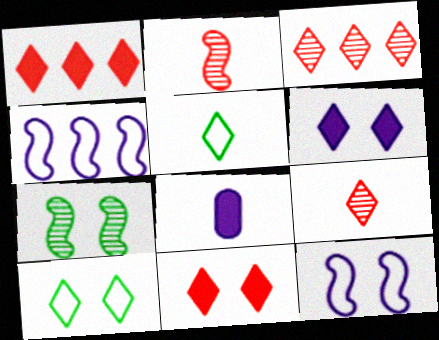[[2, 5, 8], 
[3, 5, 6]]